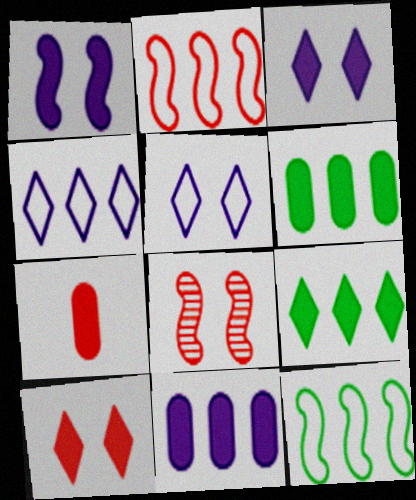[[1, 7, 9]]